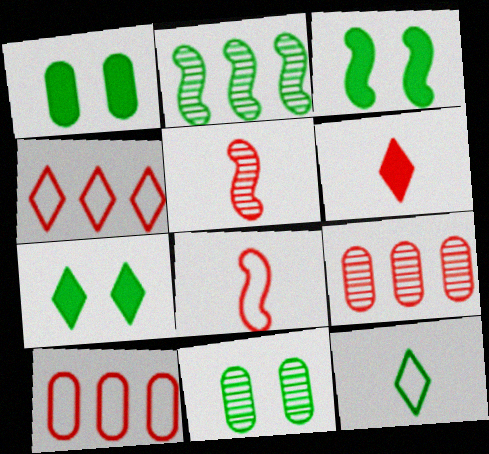[[1, 2, 12], 
[1, 3, 7]]